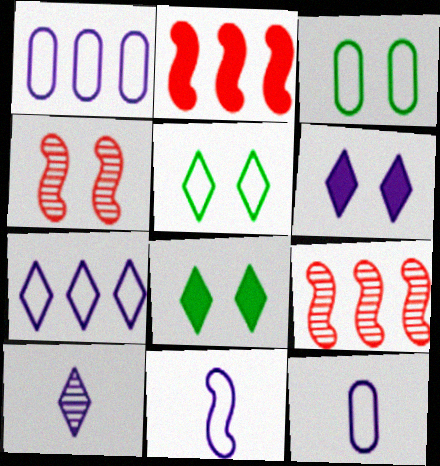[[2, 3, 10], 
[3, 4, 6], 
[6, 7, 10], 
[8, 9, 12]]